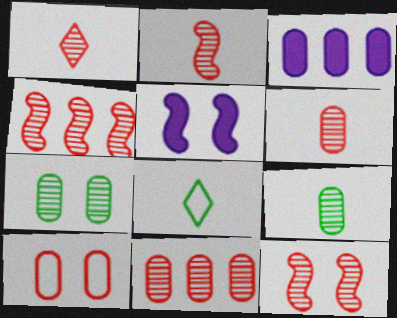[[1, 2, 6], 
[1, 11, 12], 
[2, 4, 12], 
[3, 8, 12], 
[3, 9, 10], 
[5, 8, 11]]